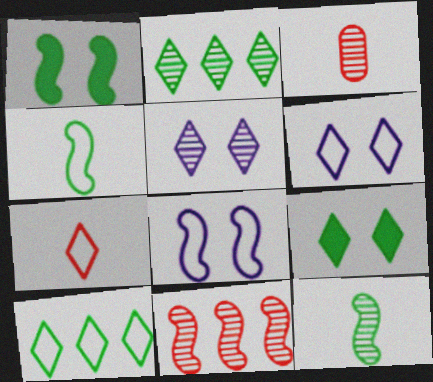[[6, 7, 10]]